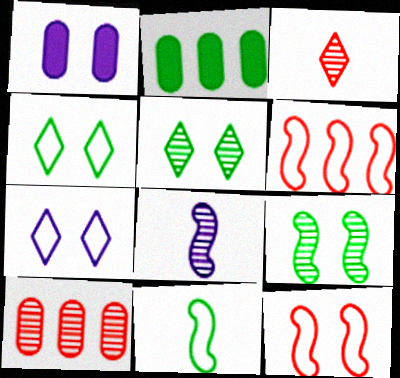[[1, 5, 12], 
[2, 5, 11], 
[5, 8, 10]]